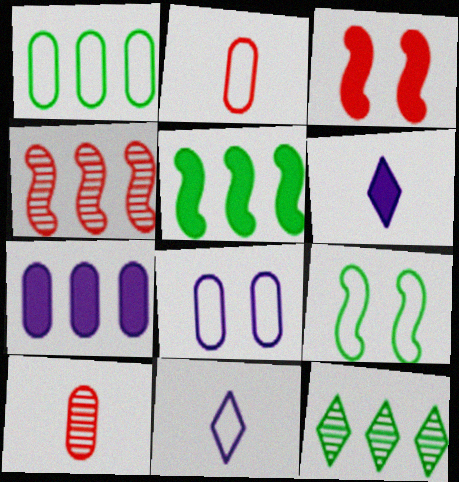[[1, 2, 8], 
[1, 5, 12]]